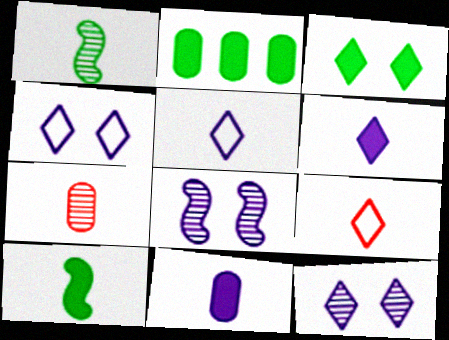[[1, 9, 11], 
[2, 3, 10], 
[2, 8, 9], 
[5, 7, 10]]